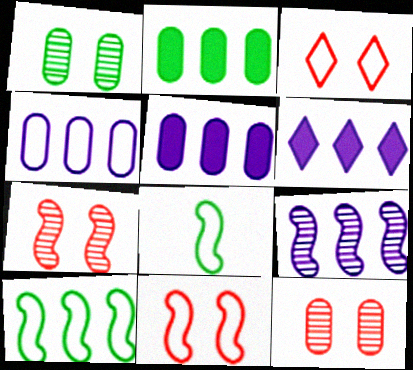[[3, 4, 8], 
[4, 6, 9], 
[6, 8, 12]]